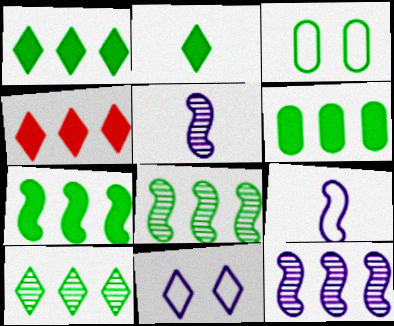[[1, 6, 7], 
[2, 3, 8], 
[3, 4, 5]]